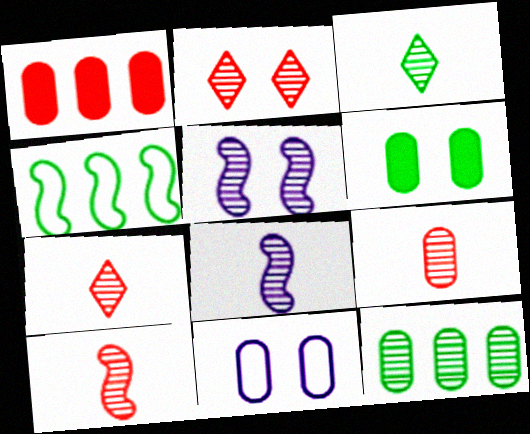[[2, 8, 12], 
[3, 4, 6], 
[3, 8, 9], 
[5, 7, 12], 
[7, 9, 10]]